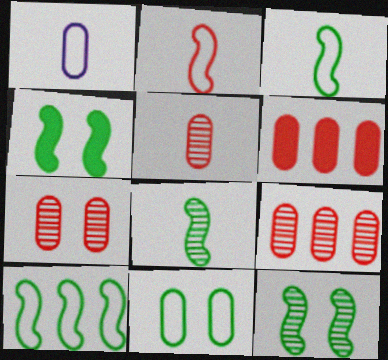[[4, 8, 10], 
[5, 7, 9]]